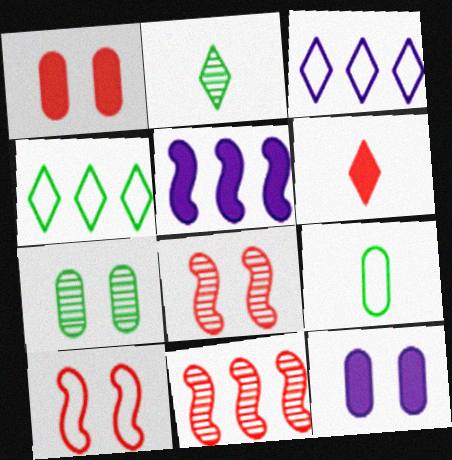[[3, 9, 10]]